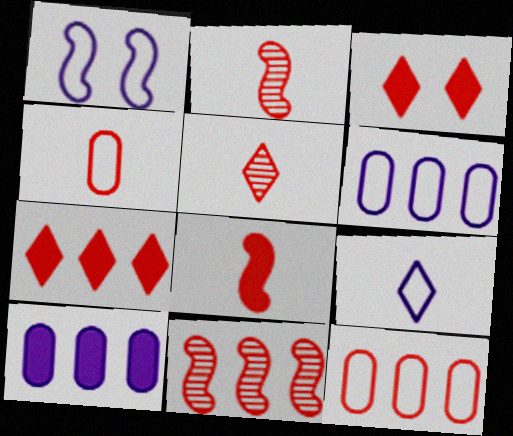[[1, 6, 9], 
[2, 3, 12], 
[3, 4, 11], 
[4, 5, 8], 
[7, 11, 12]]